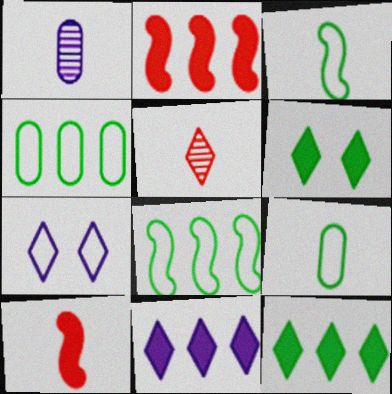[[5, 7, 12]]